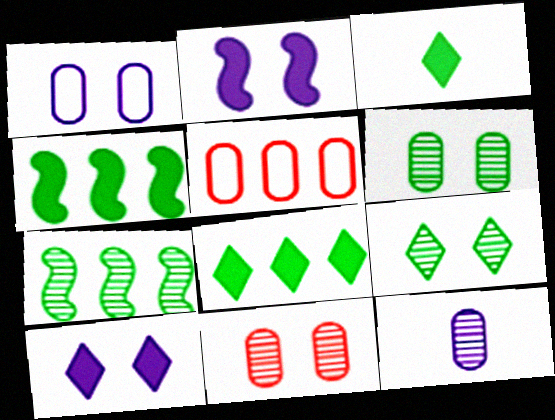[]